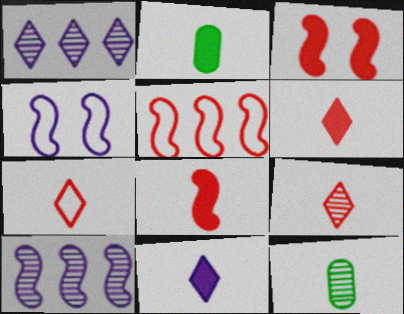[[2, 8, 11], 
[6, 7, 9]]